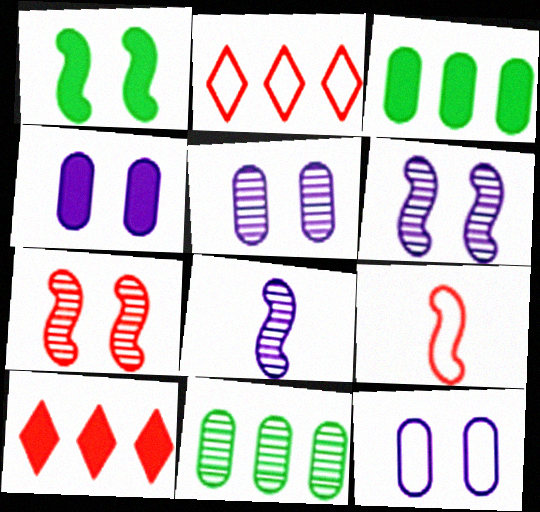[[4, 5, 12]]